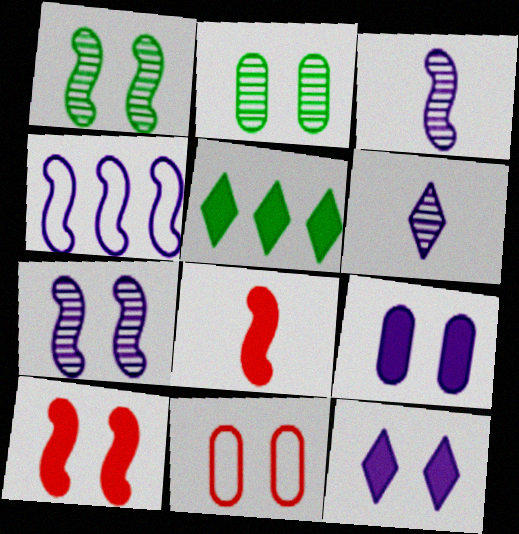[[1, 4, 8], 
[1, 11, 12], 
[2, 9, 11], 
[3, 5, 11], 
[4, 6, 9], 
[5, 8, 9]]